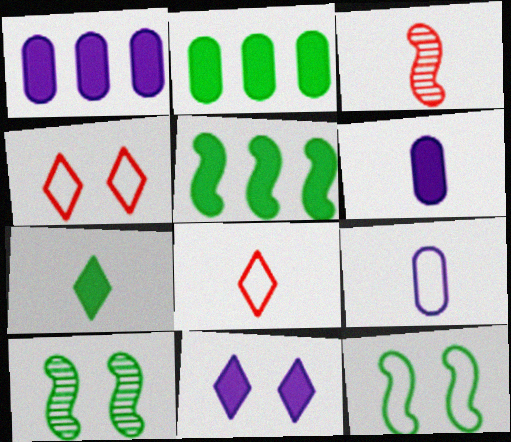[[1, 8, 10], 
[3, 7, 9]]